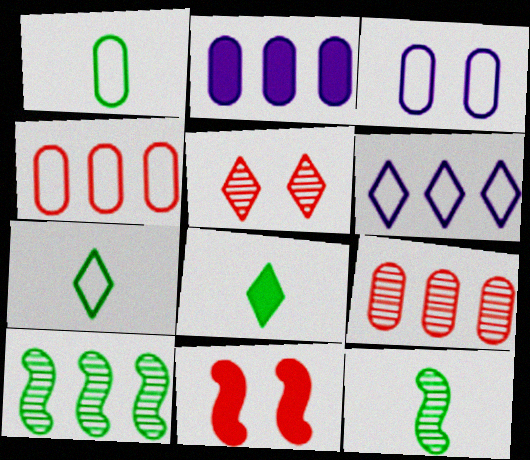[[1, 3, 4], 
[1, 8, 12], 
[2, 8, 11], 
[5, 6, 8]]